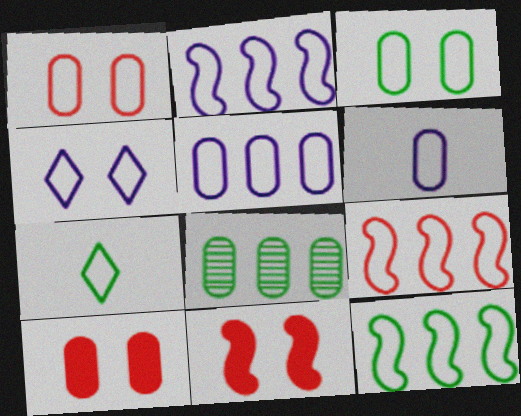[[1, 2, 7], 
[2, 4, 6], 
[2, 9, 12], 
[3, 7, 12], 
[6, 8, 10]]